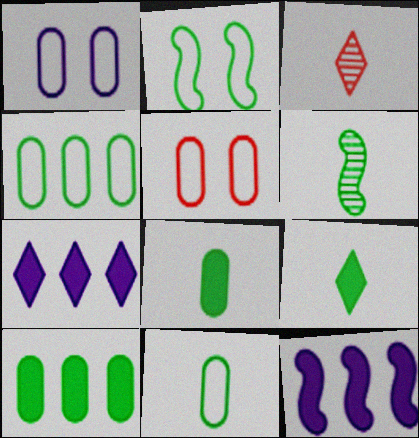[[5, 6, 7], 
[6, 9, 11]]